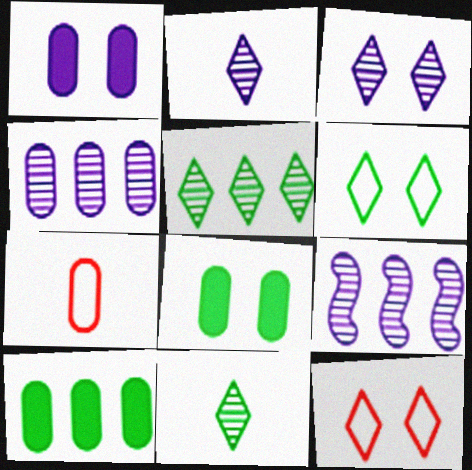[[4, 7, 8]]